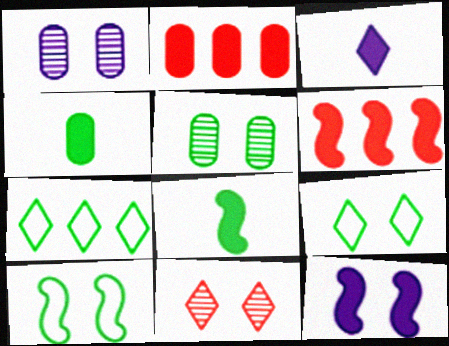[[3, 7, 11], 
[5, 7, 8], 
[6, 8, 12]]